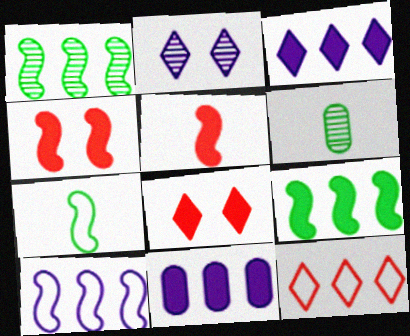[[1, 11, 12], 
[6, 8, 10]]